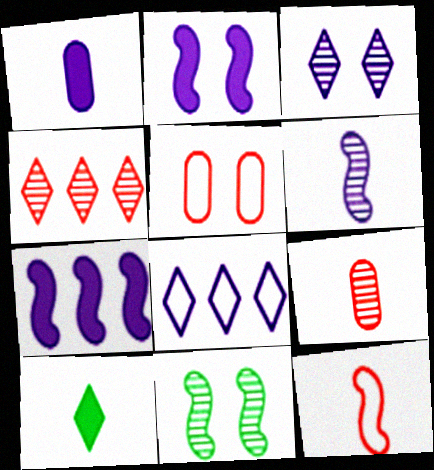[[7, 11, 12]]